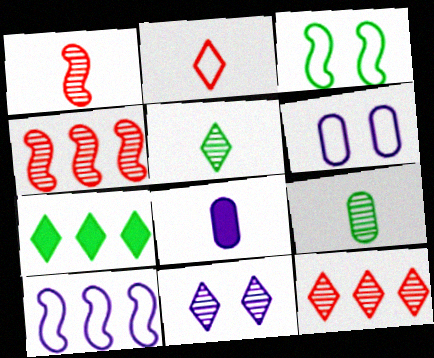[[1, 6, 7], 
[2, 7, 11], 
[3, 7, 9], 
[3, 8, 12], 
[4, 9, 11], 
[5, 11, 12], 
[8, 10, 11]]